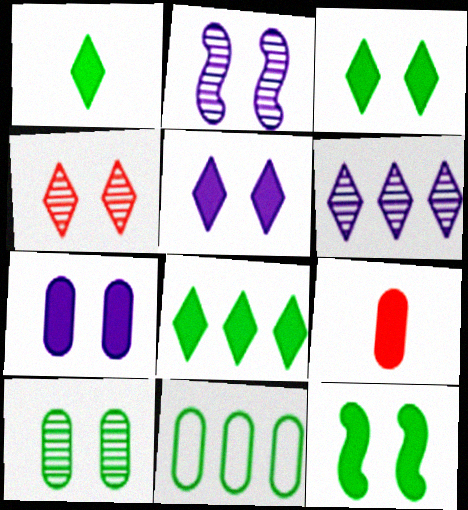[[1, 3, 8], 
[2, 4, 10]]